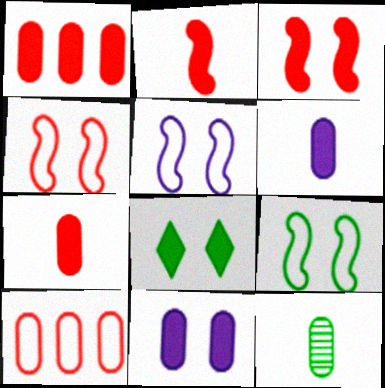[[3, 8, 11], 
[4, 5, 9], 
[10, 11, 12]]